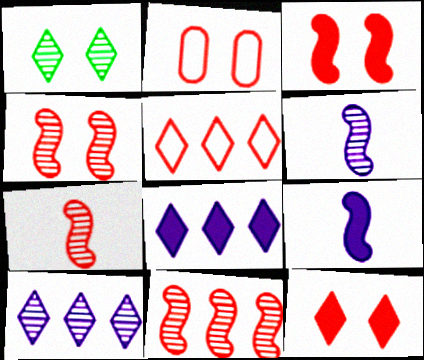[[2, 4, 12], 
[4, 7, 11]]